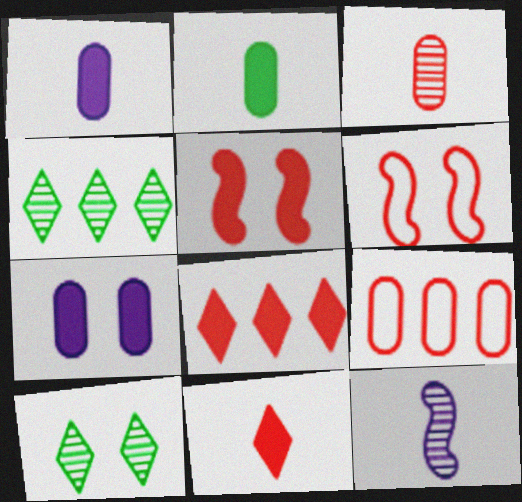[[1, 4, 6], 
[3, 6, 8], 
[6, 7, 10]]